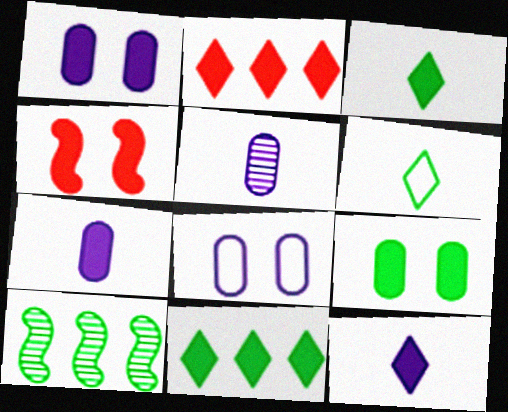[[4, 7, 11], 
[6, 9, 10]]